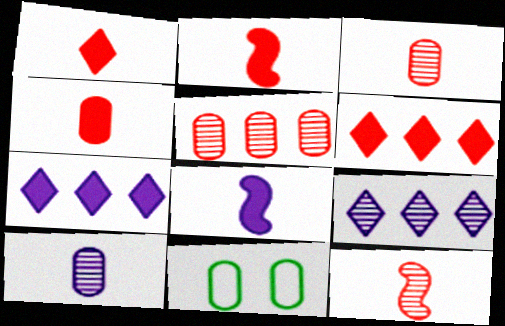[[1, 2, 4], 
[2, 9, 11], 
[7, 11, 12]]